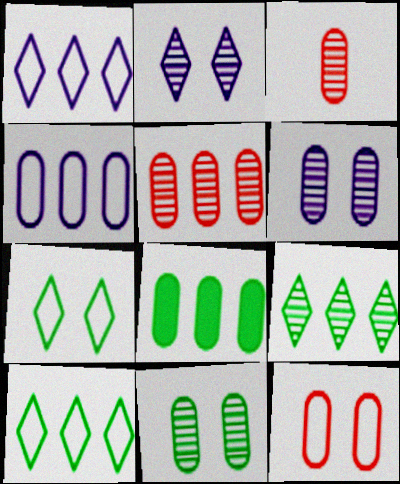[[4, 5, 8]]